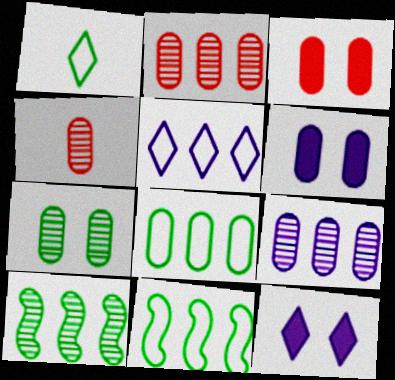[[4, 6, 8], 
[4, 7, 9], 
[4, 11, 12]]